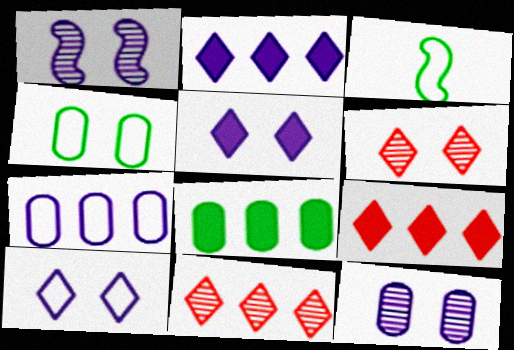[[3, 9, 12]]